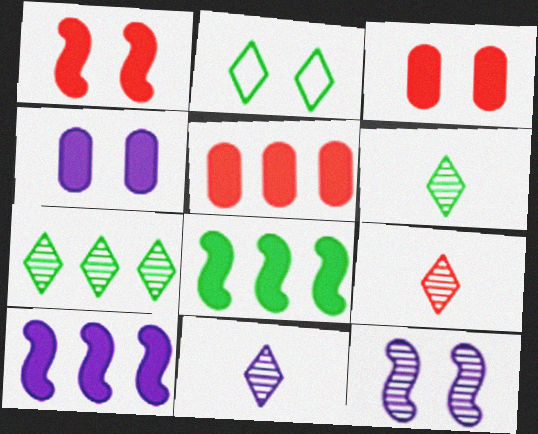[[2, 3, 12], 
[6, 9, 11]]